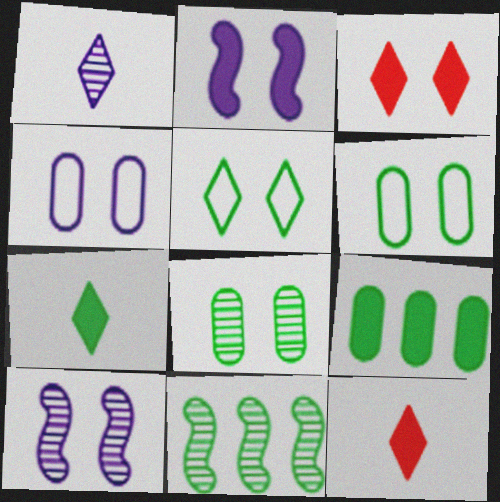[[2, 9, 12], 
[3, 6, 10], 
[4, 11, 12], 
[6, 7, 11]]